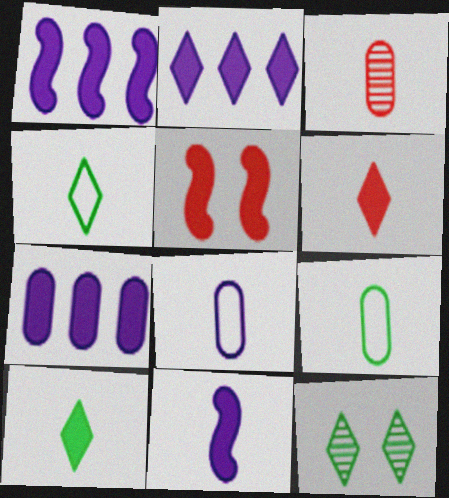[[1, 2, 7], 
[3, 4, 11], 
[5, 7, 10]]